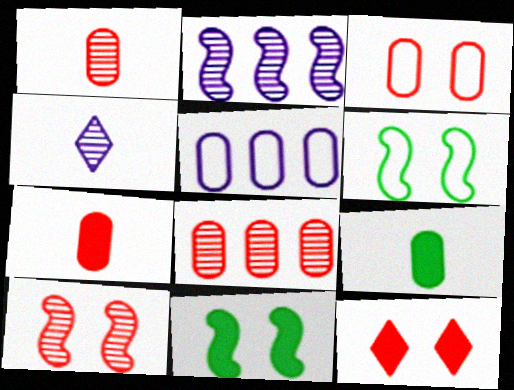[[3, 7, 8], 
[3, 10, 12]]